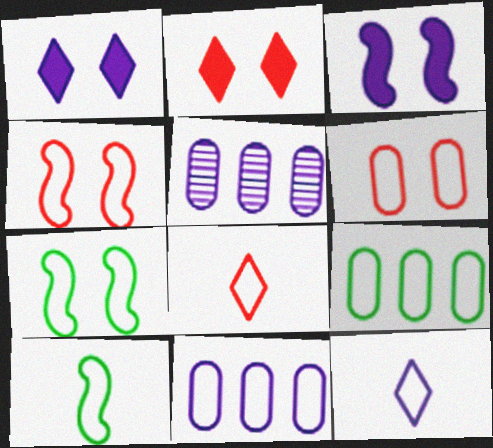[[2, 5, 10], 
[3, 5, 12], 
[4, 9, 12], 
[7, 8, 11]]